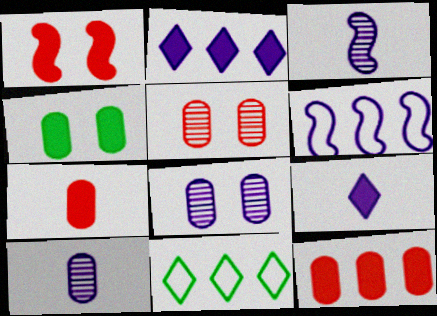[[1, 10, 11], 
[6, 8, 9]]